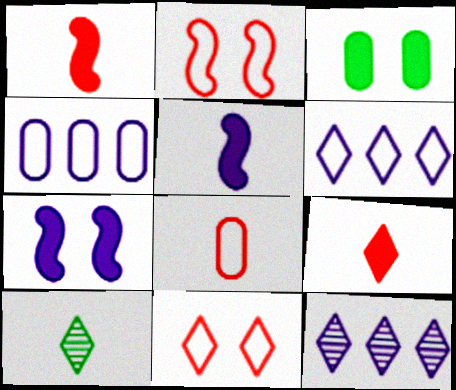[[5, 8, 10]]